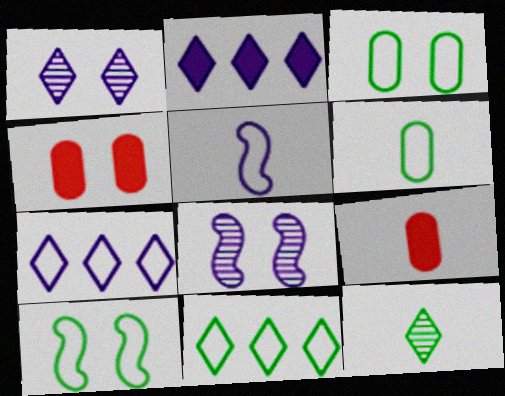[[1, 4, 10], 
[5, 9, 12], 
[6, 10, 11], 
[8, 9, 11]]